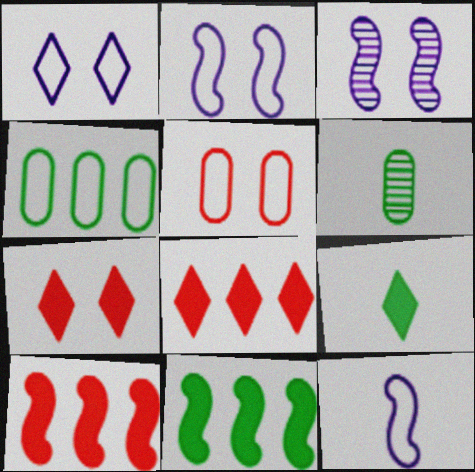[[1, 6, 10], 
[2, 6, 8]]